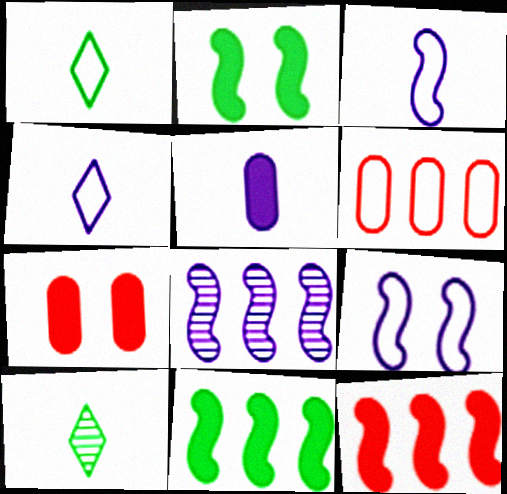[[1, 6, 9], 
[1, 7, 8]]